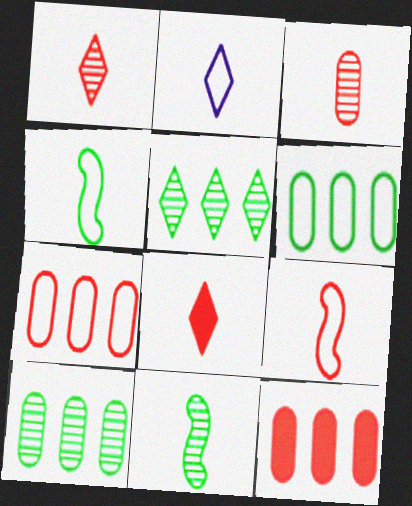[[3, 8, 9]]